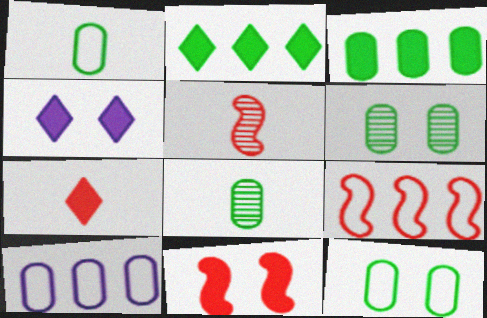[[1, 3, 6], 
[2, 4, 7], 
[3, 8, 12], 
[4, 8, 9], 
[5, 9, 11]]